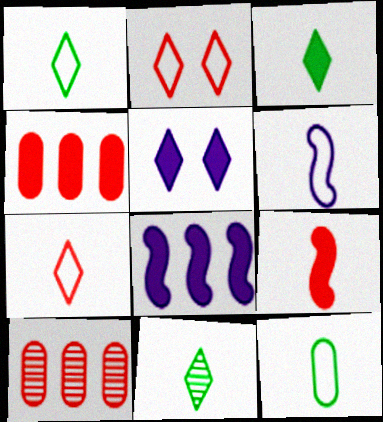[[1, 3, 11], 
[2, 9, 10], 
[6, 7, 12]]